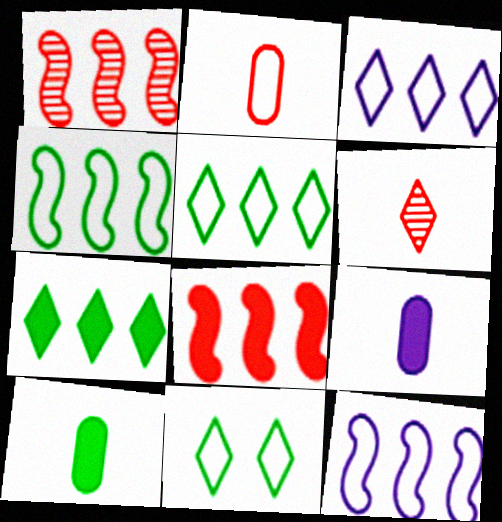[[1, 9, 11], 
[2, 11, 12]]